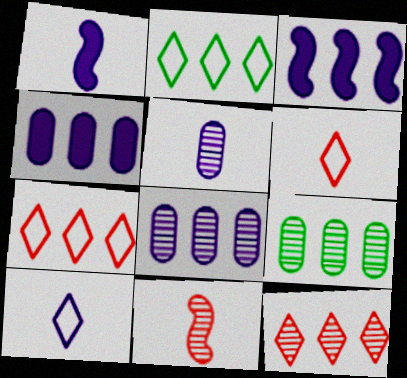[[1, 5, 10], 
[3, 7, 9]]